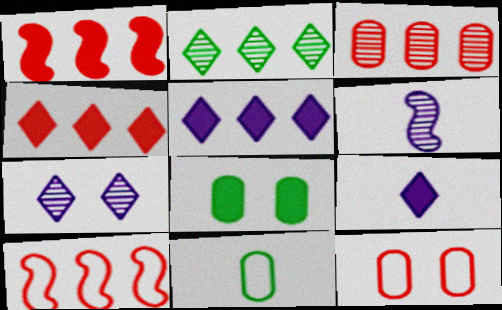[[1, 7, 11], 
[1, 8, 9], 
[3, 4, 10]]